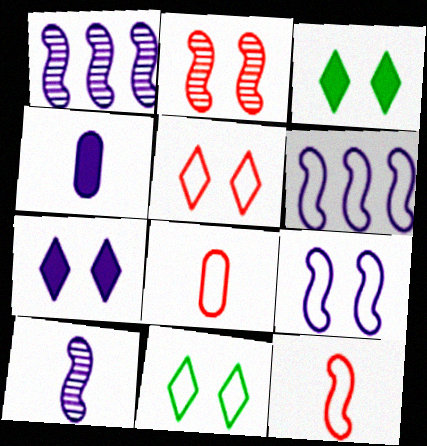[[1, 3, 8], 
[6, 8, 11]]